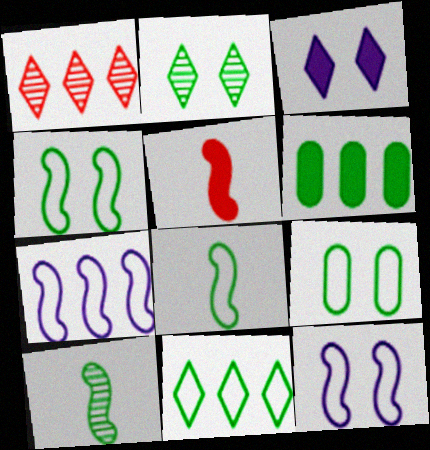[[1, 6, 7], 
[2, 6, 8], 
[3, 5, 6], 
[8, 9, 11]]